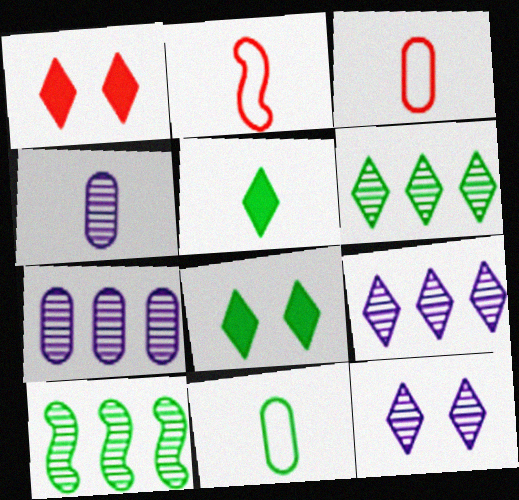[[2, 4, 5], 
[2, 7, 8], 
[8, 10, 11]]